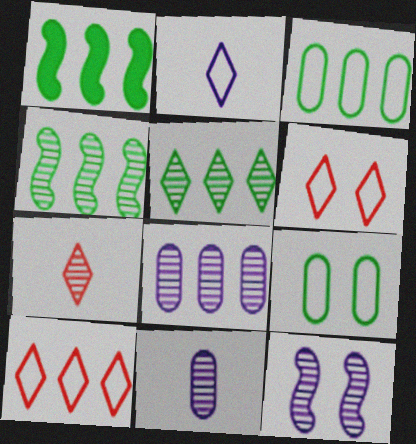[[1, 3, 5], 
[1, 6, 11], 
[1, 8, 10]]